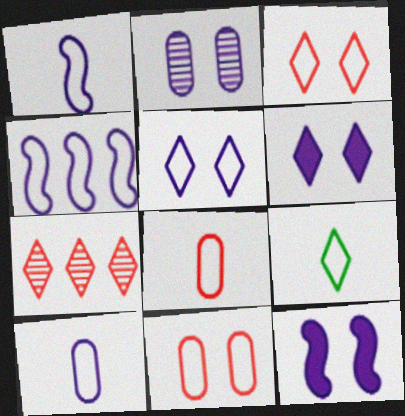[[1, 8, 9], 
[2, 5, 12], 
[4, 5, 10], 
[4, 9, 11], 
[6, 7, 9]]